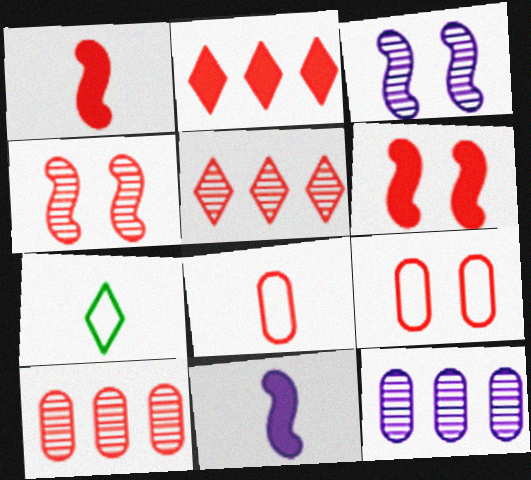[[1, 5, 9], 
[2, 4, 8], 
[5, 6, 8], 
[6, 7, 12]]